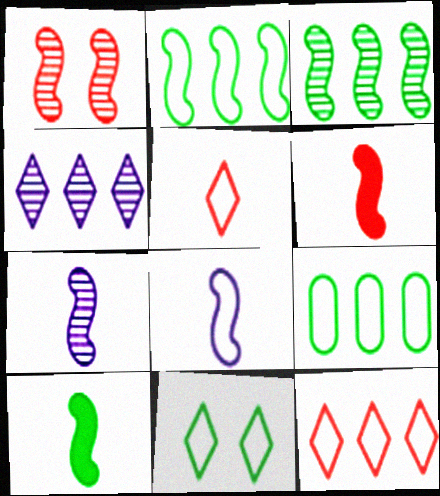[[1, 3, 7]]